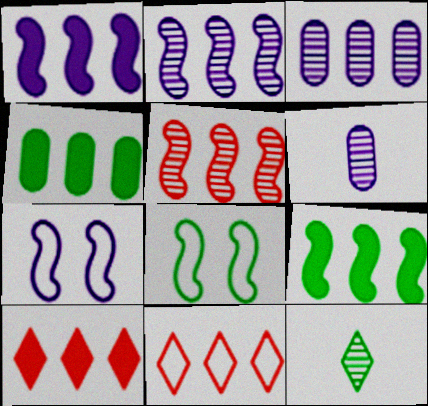[[1, 4, 10], 
[2, 4, 11], 
[3, 9, 11], 
[4, 8, 12], 
[6, 8, 10]]